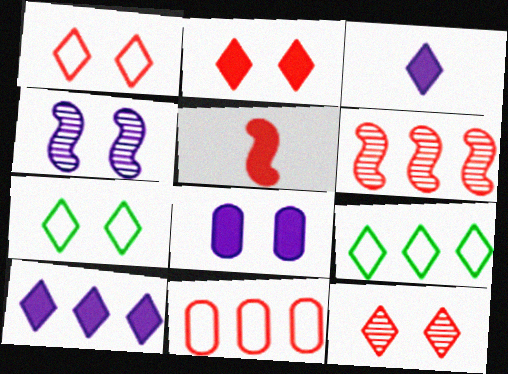[[1, 2, 12], 
[3, 9, 12], 
[5, 11, 12]]